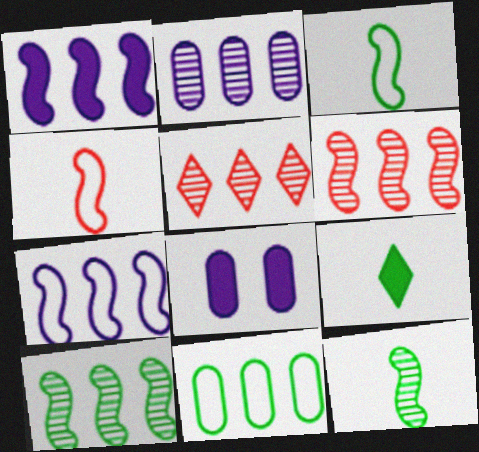[[1, 5, 11], 
[2, 5, 10], 
[3, 5, 8]]